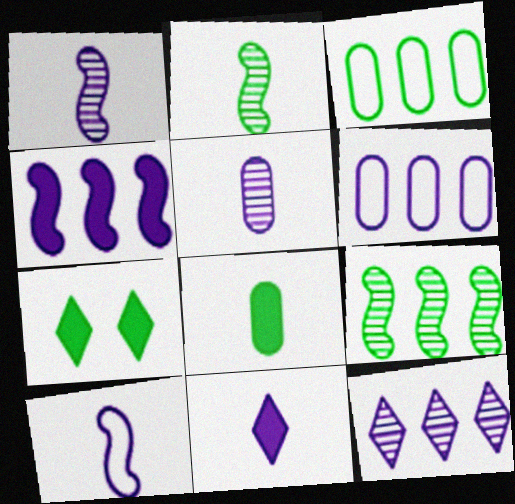[[2, 3, 7], 
[4, 6, 12], 
[5, 10, 11]]